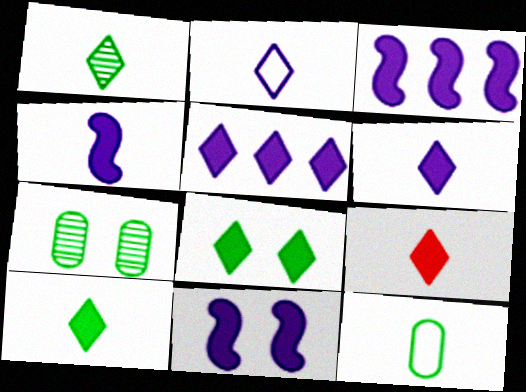[[1, 2, 9], 
[3, 4, 11], 
[5, 8, 9], 
[6, 9, 10]]